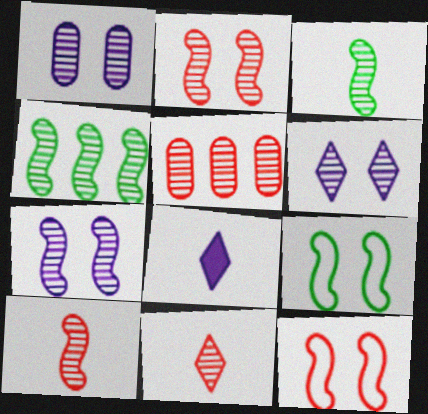[[1, 4, 11], 
[1, 6, 7], 
[2, 5, 11], 
[3, 5, 6], 
[4, 7, 10], 
[5, 8, 9]]